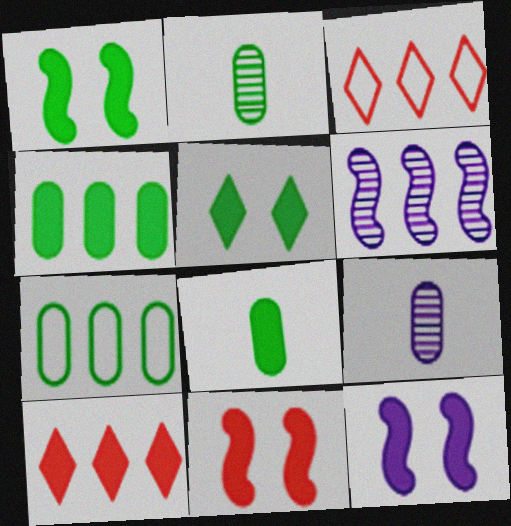[[1, 3, 9], 
[1, 11, 12], 
[2, 3, 12], 
[3, 4, 6], 
[6, 7, 10], 
[8, 10, 12]]